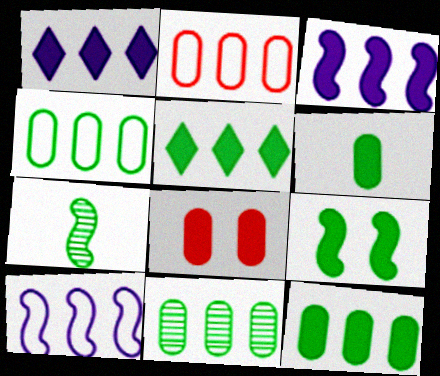[[4, 11, 12], 
[5, 6, 9]]